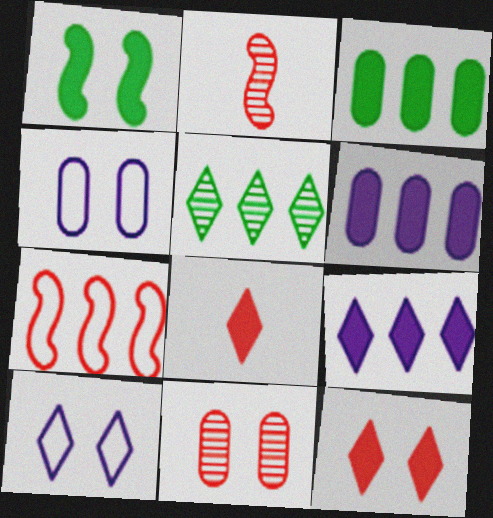[[1, 6, 8], 
[1, 10, 11], 
[2, 3, 10], 
[5, 6, 7], 
[5, 8, 10], 
[7, 8, 11]]